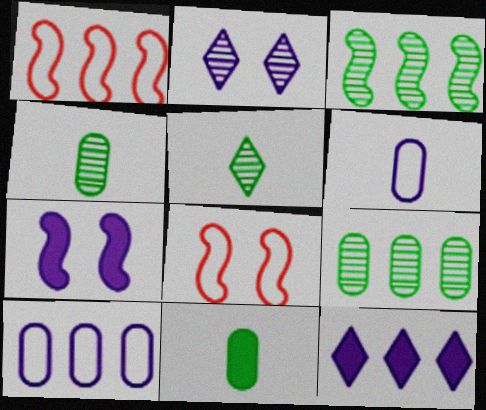[[1, 2, 11], 
[1, 9, 12], 
[4, 8, 12]]